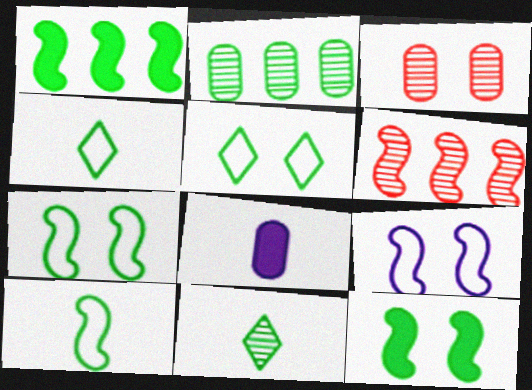[[2, 4, 12], 
[5, 6, 8]]